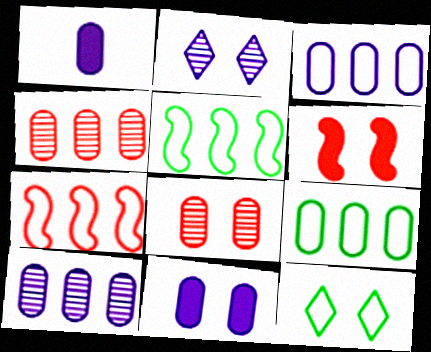[[1, 8, 9]]